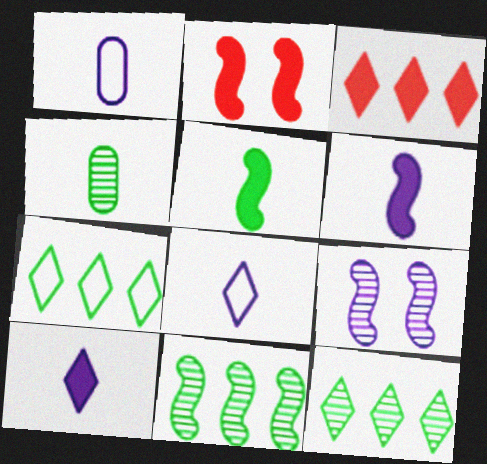[[1, 2, 12]]